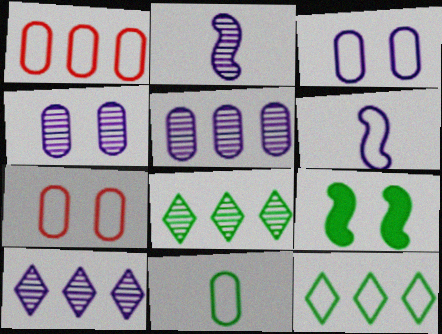[[1, 3, 11], 
[2, 4, 10], 
[6, 7, 12], 
[8, 9, 11]]